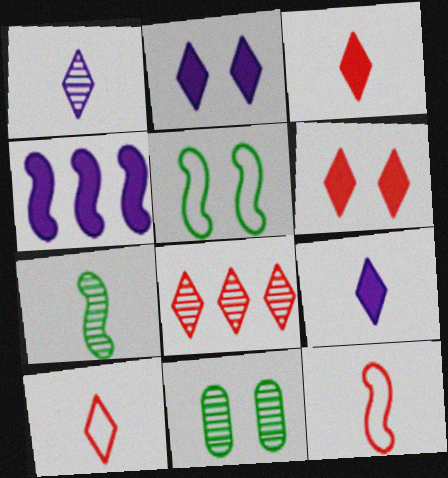[[4, 10, 11], 
[6, 8, 10]]